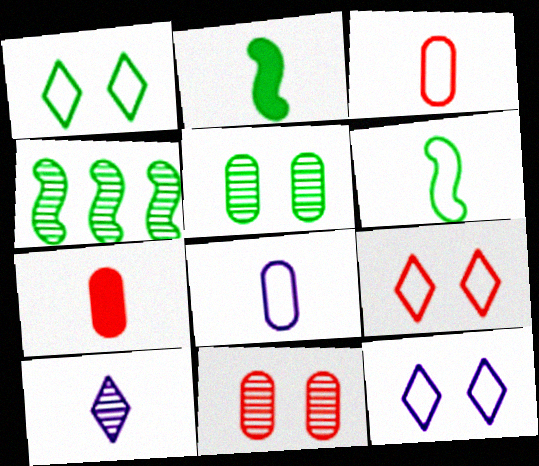[[1, 9, 12], 
[2, 3, 10], 
[4, 7, 12], 
[4, 10, 11], 
[6, 7, 10]]